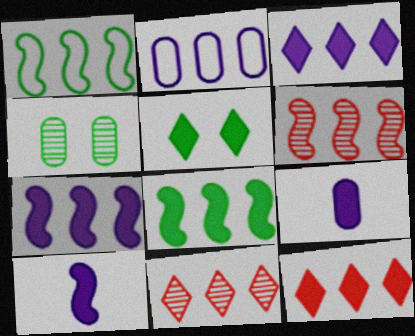[[1, 6, 7], 
[2, 8, 11]]